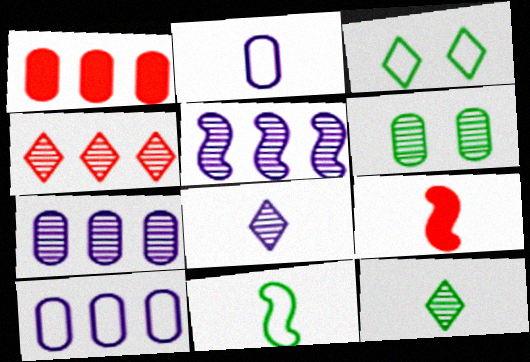[[1, 2, 6], 
[2, 9, 12], 
[3, 7, 9]]